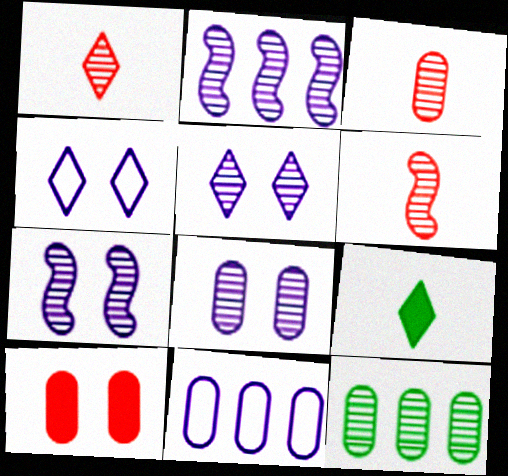[[1, 3, 6], 
[1, 7, 12], 
[3, 8, 12], 
[5, 6, 12], 
[5, 7, 8]]